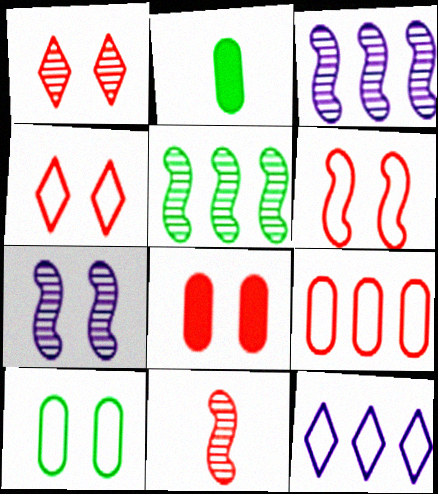[[1, 6, 8], 
[2, 3, 4], 
[5, 7, 11]]